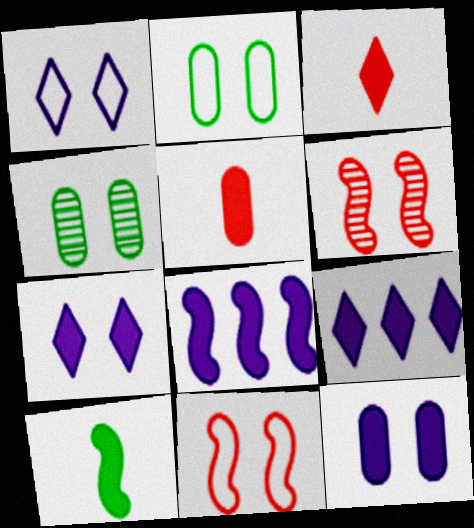[[1, 2, 11], 
[2, 6, 7], 
[4, 7, 11]]